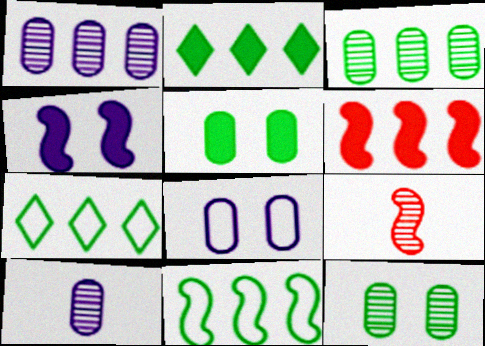[[1, 6, 7], 
[2, 3, 11], 
[2, 8, 9], 
[4, 9, 11]]